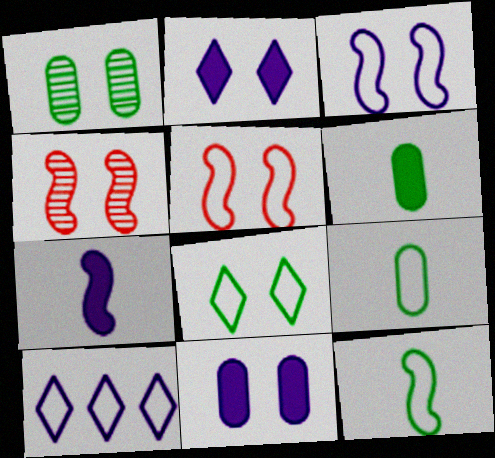[[1, 2, 5], 
[4, 6, 10], 
[4, 8, 11], 
[5, 9, 10]]